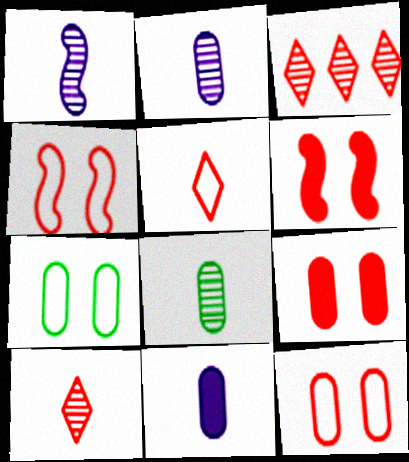[[1, 8, 10]]